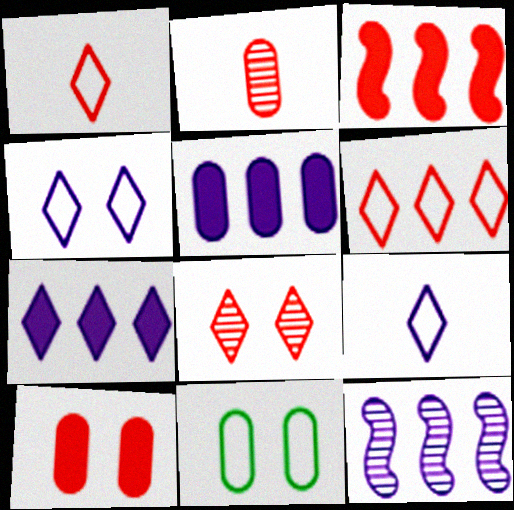[[2, 5, 11]]